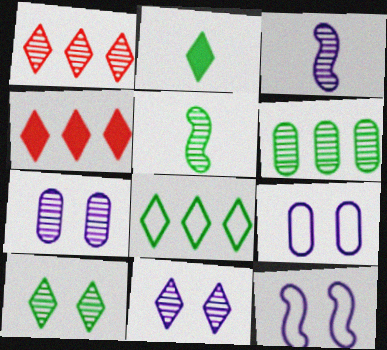[[1, 5, 7], 
[2, 8, 10], 
[4, 5, 9], 
[5, 6, 10]]